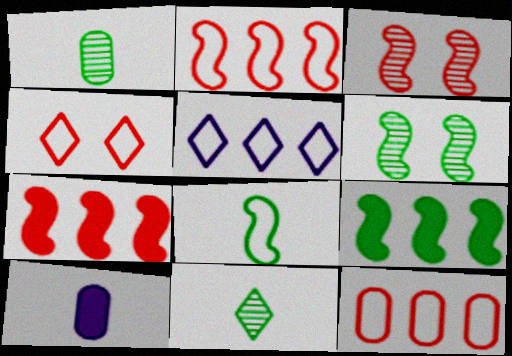[[6, 8, 9]]